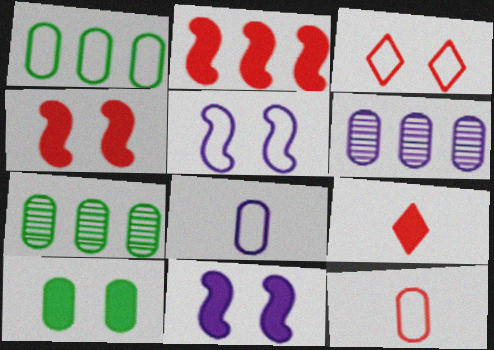[[5, 7, 9], 
[6, 10, 12]]